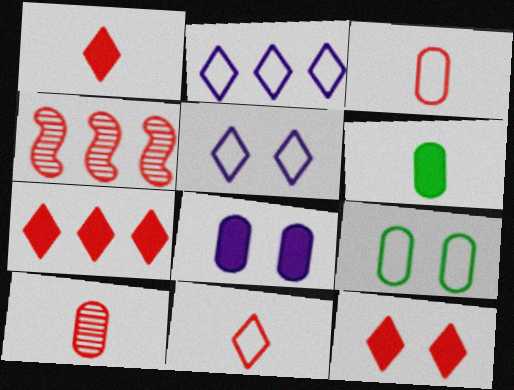[[1, 7, 12], 
[3, 4, 12], 
[4, 5, 6]]